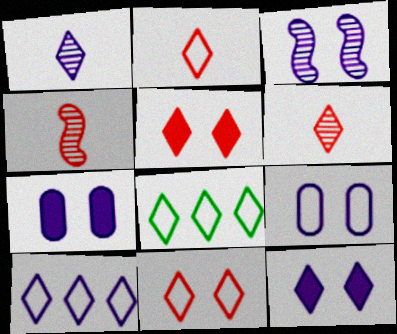[[1, 5, 8], 
[1, 10, 12], 
[3, 9, 12], 
[4, 7, 8], 
[6, 8, 12]]